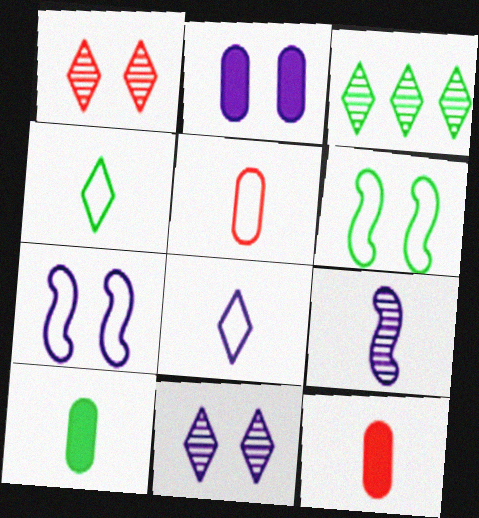[[1, 2, 6], 
[2, 7, 11], 
[3, 6, 10], 
[3, 7, 12], 
[4, 9, 12]]